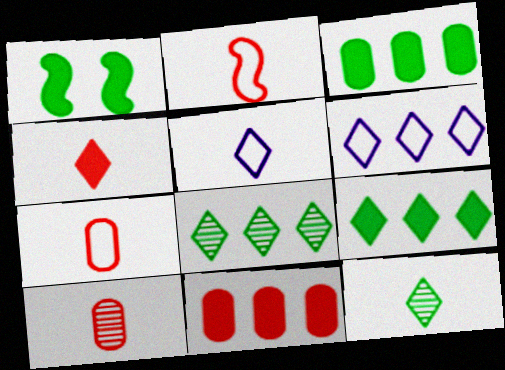[[1, 6, 10], 
[2, 4, 10], 
[4, 5, 12]]